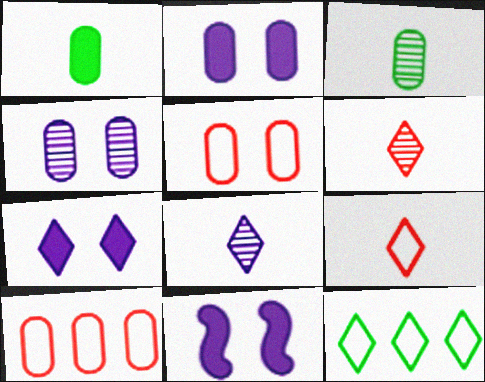[[1, 4, 10], 
[2, 3, 10], 
[2, 7, 11], 
[6, 7, 12]]